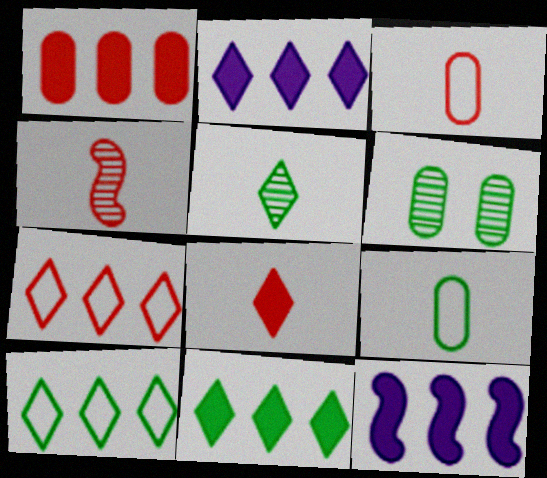[[1, 11, 12], 
[3, 4, 8]]